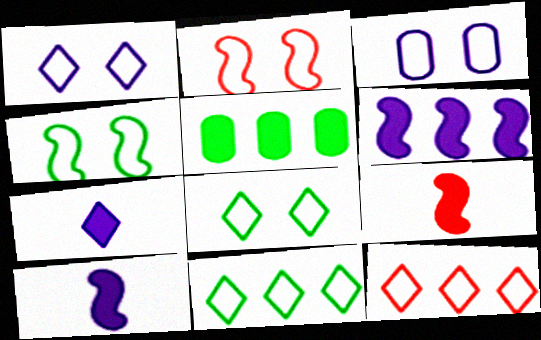[[2, 3, 8]]